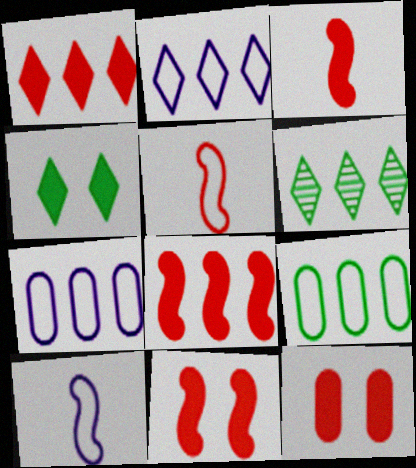[[1, 2, 6], 
[1, 3, 12], 
[3, 8, 11], 
[6, 7, 8], 
[6, 10, 12]]